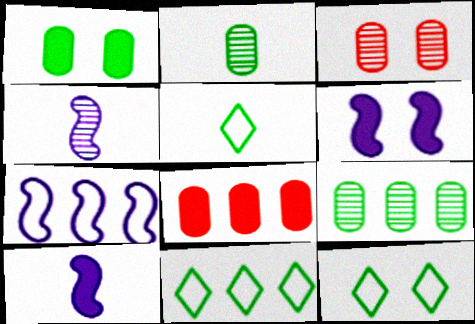[[3, 6, 12], 
[3, 10, 11], 
[4, 6, 7], 
[4, 8, 12], 
[5, 11, 12]]